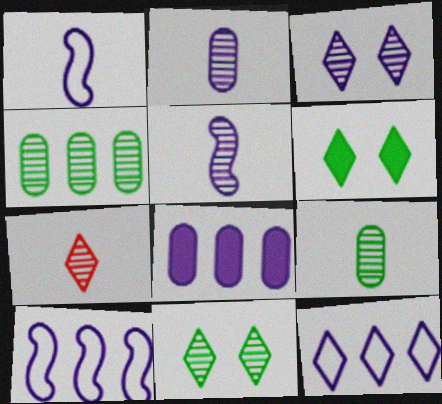[[1, 3, 8], 
[5, 7, 9], 
[6, 7, 12]]